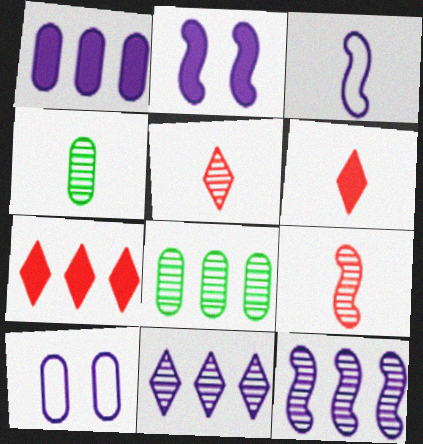[[2, 3, 12], 
[3, 4, 6]]